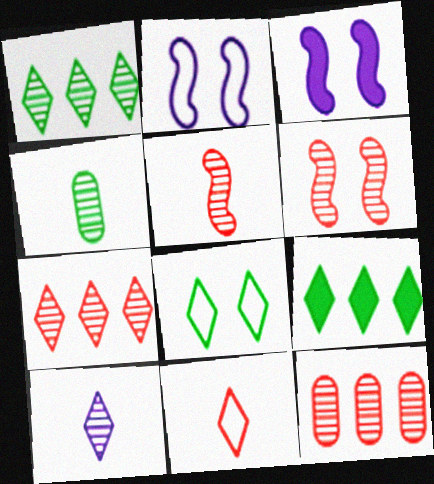[[4, 5, 10]]